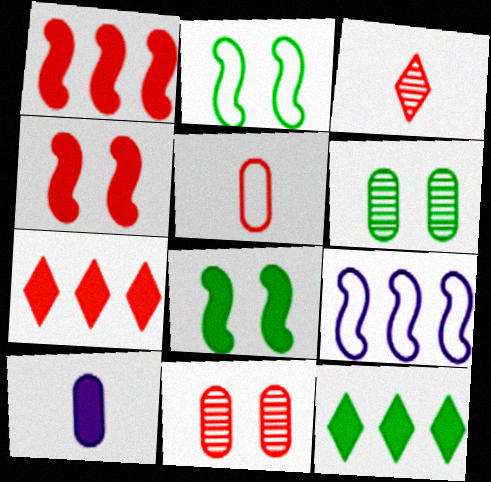[[4, 10, 12], 
[7, 8, 10]]